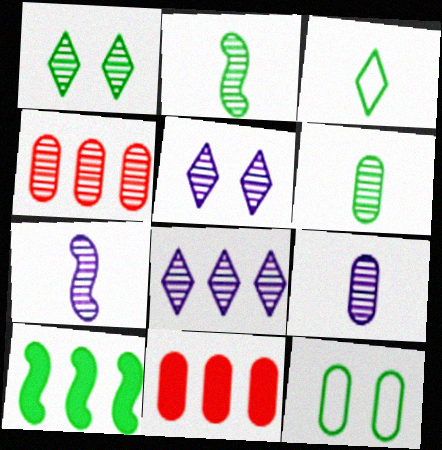[[1, 4, 7], 
[2, 4, 5], 
[9, 11, 12]]